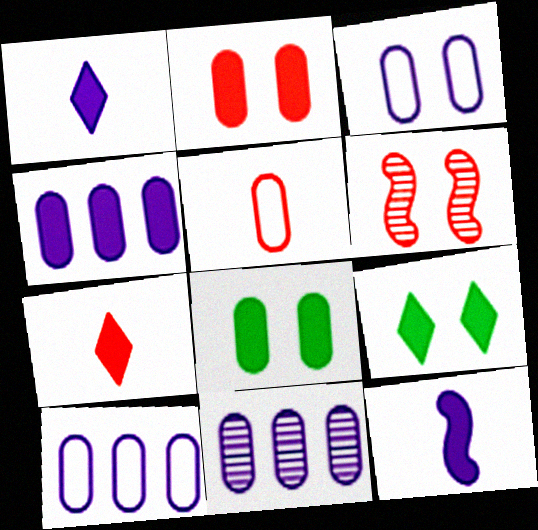[[3, 6, 9], 
[4, 10, 11], 
[5, 8, 11]]